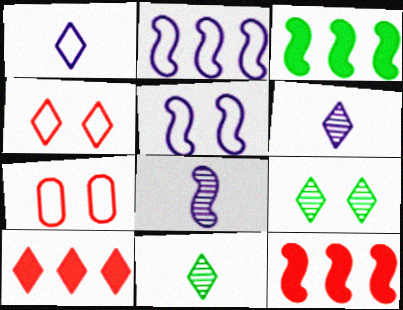[[1, 9, 10], 
[3, 6, 7]]